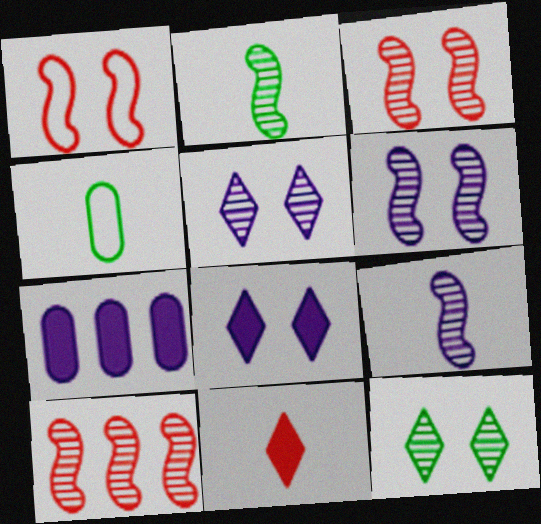[[2, 6, 10], 
[4, 8, 10], 
[4, 9, 11]]